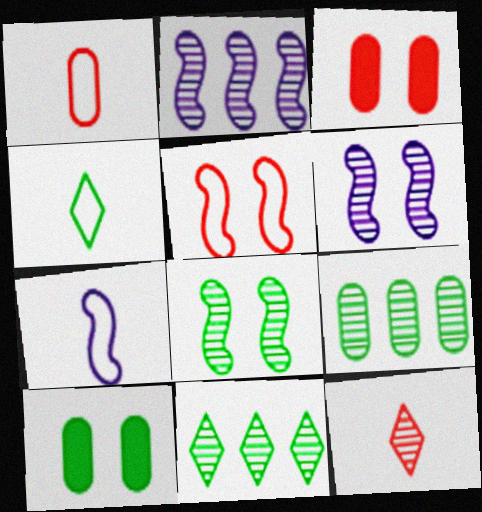[[1, 4, 7], 
[2, 3, 4], 
[3, 7, 11], 
[6, 9, 12]]